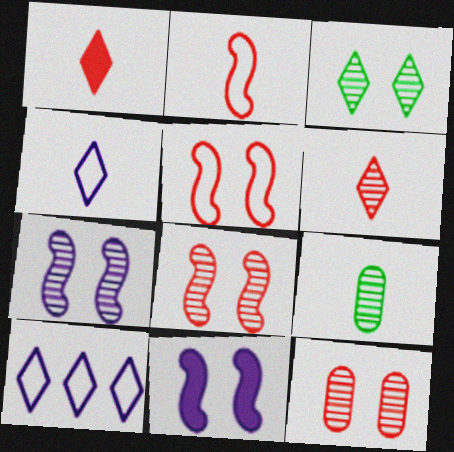[[1, 3, 10], 
[3, 7, 12]]